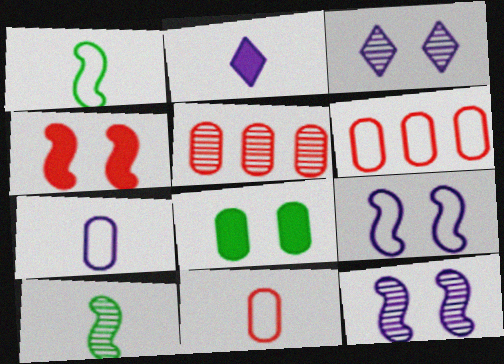[[2, 10, 11], 
[3, 5, 10], 
[5, 7, 8]]